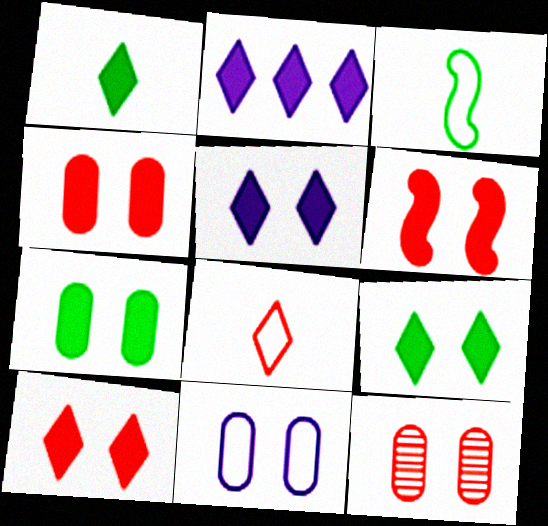[[1, 2, 10], 
[2, 3, 12], 
[4, 6, 10], 
[5, 6, 7], 
[5, 9, 10], 
[7, 11, 12]]